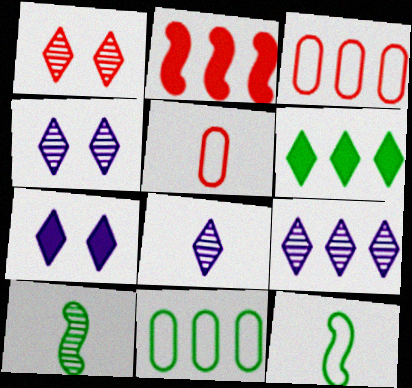[[1, 2, 5], 
[2, 9, 11], 
[3, 7, 10], 
[4, 8, 9]]